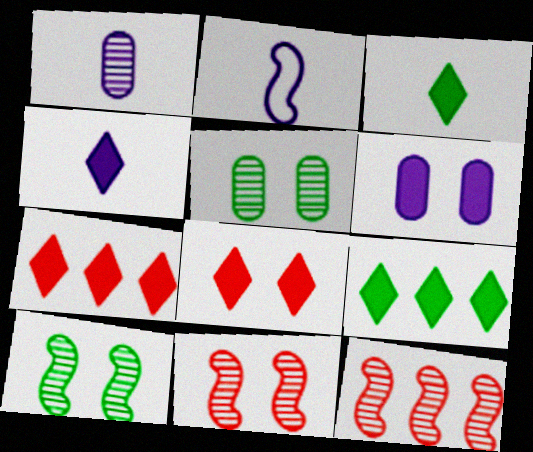[[1, 2, 4], 
[2, 5, 7], 
[4, 8, 9]]